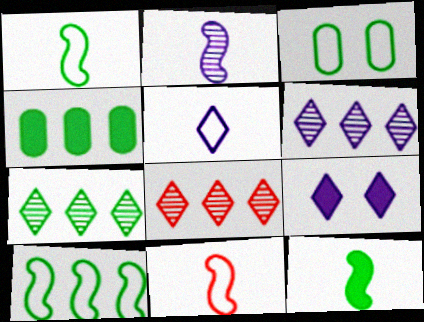[[2, 11, 12], 
[3, 7, 12], 
[4, 7, 10], 
[5, 6, 9], 
[6, 7, 8]]